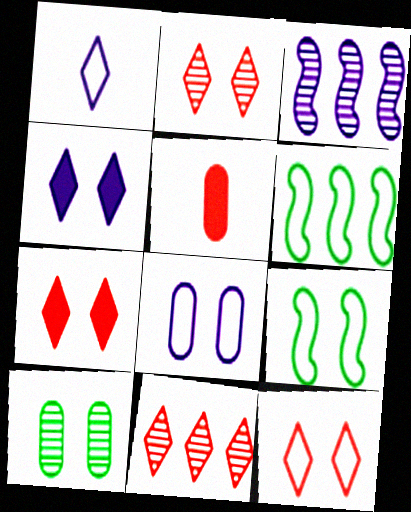[[2, 7, 12], 
[8, 9, 12]]